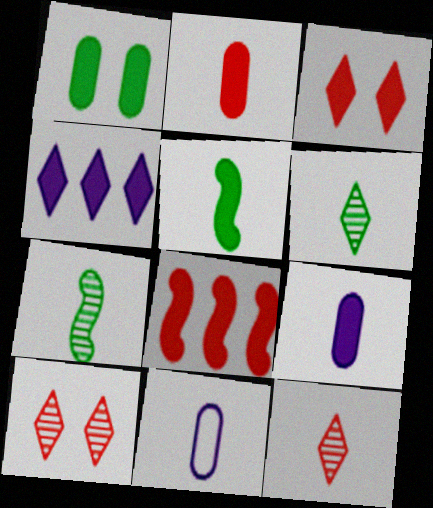[[2, 3, 8], 
[5, 11, 12]]